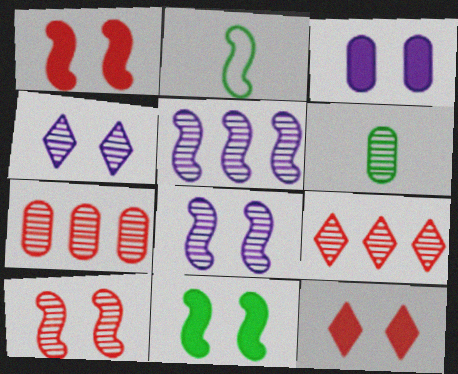[[1, 2, 5], 
[2, 3, 9], 
[3, 11, 12], 
[6, 8, 9]]